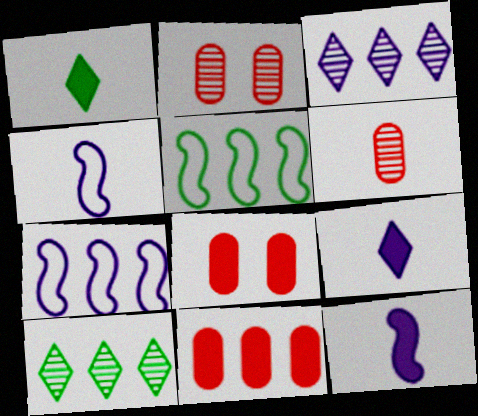[[1, 2, 7], 
[1, 4, 6], 
[2, 5, 9], 
[3, 5, 11], 
[4, 8, 10], 
[7, 10, 11]]